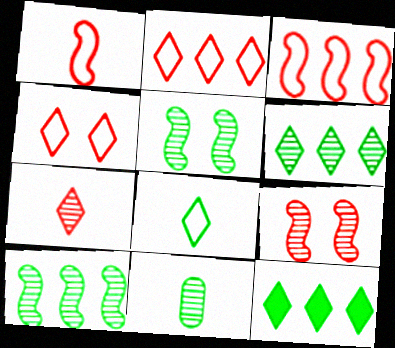[[5, 6, 11]]